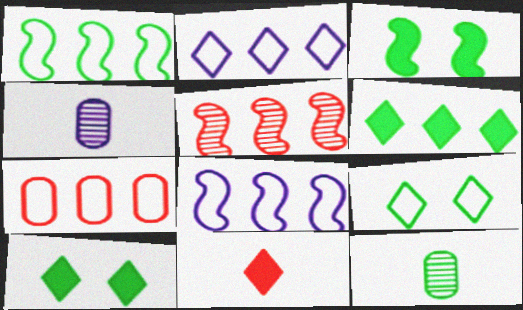[[1, 2, 7], 
[1, 10, 12]]